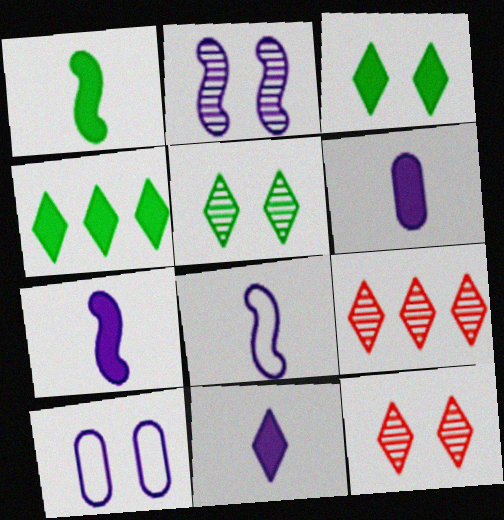[[1, 9, 10], 
[6, 7, 11]]